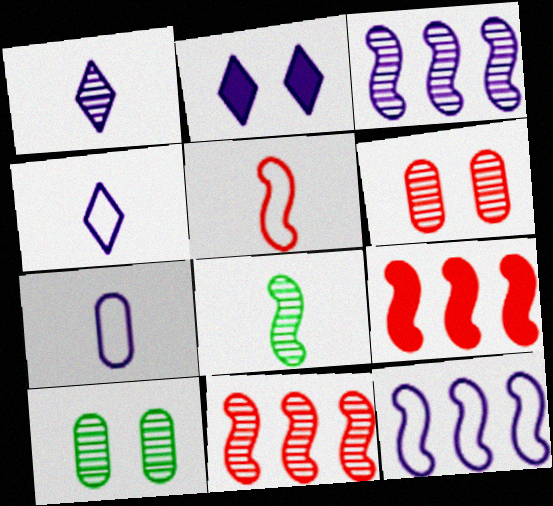[[1, 10, 11], 
[2, 3, 7], 
[4, 9, 10]]